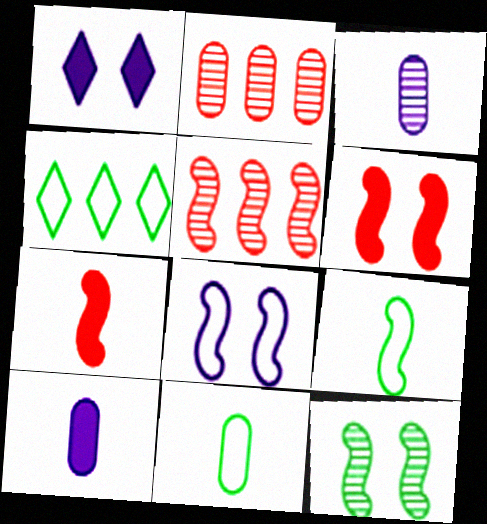[[1, 2, 9], 
[1, 5, 11], 
[3, 4, 6], 
[6, 8, 12]]